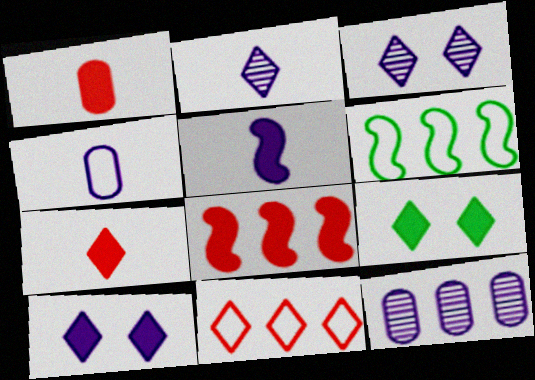[[1, 3, 6], 
[2, 4, 5], 
[2, 9, 11]]